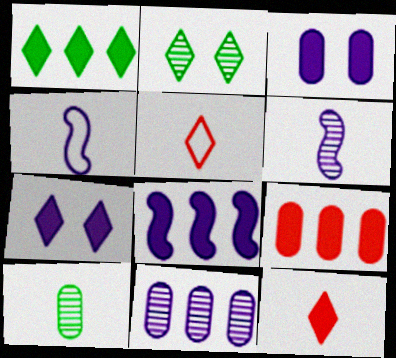[[1, 7, 12], 
[1, 8, 9], 
[2, 4, 9], 
[4, 7, 11], 
[4, 10, 12]]